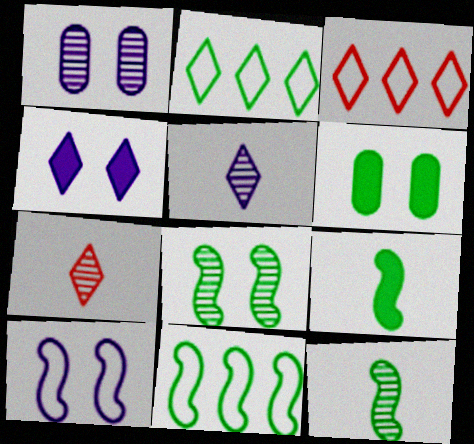[[1, 3, 9], 
[1, 4, 10], 
[2, 4, 7], 
[2, 6, 12], 
[8, 9, 11]]